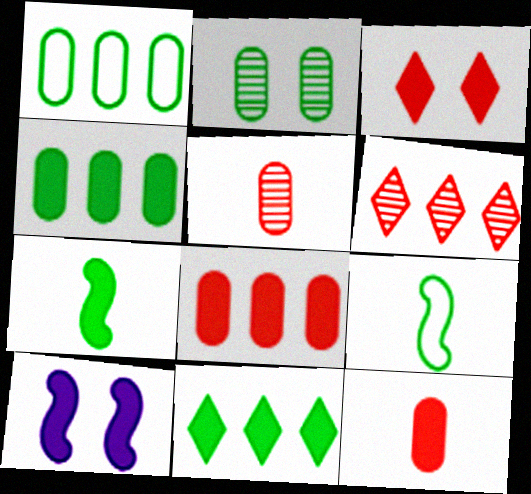[[2, 9, 11], 
[10, 11, 12]]